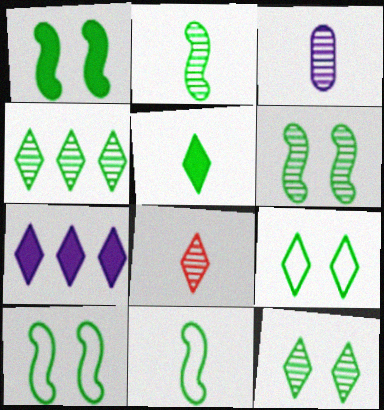[[1, 6, 10], 
[2, 3, 8], 
[4, 5, 9], 
[7, 8, 9]]